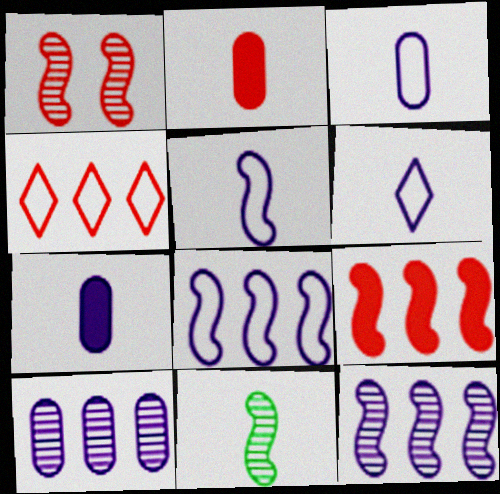[[1, 2, 4], 
[1, 11, 12], 
[2, 6, 11], 
[3, 5, 6]]